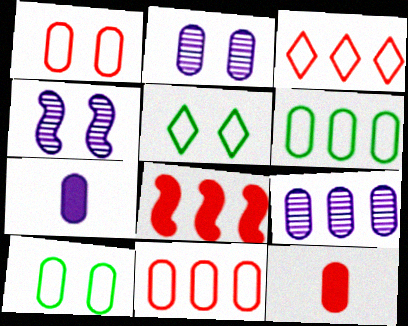[[2, 6, 12], 
[9, 10, 12]]